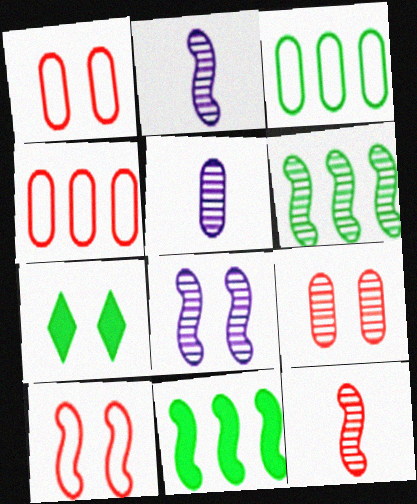[[1, 7, 8], 
[2, 4, 7], 
[2, 10, 11], 
[6, 8, 12]]